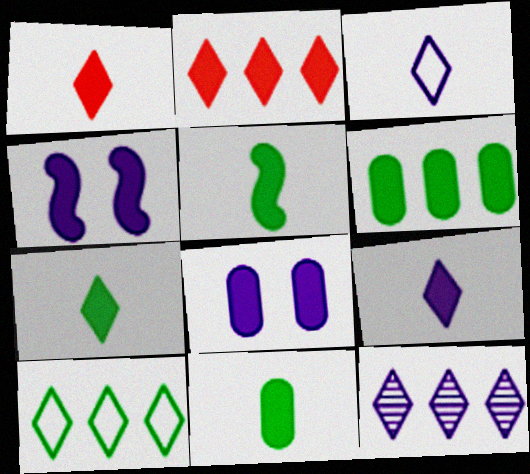[[1, 4, 6], 
[1, 7, 9], 
[2, 4, 11], 
[2, 5, 8], 
[2, 10, 12], 
[5, 7, 11]]